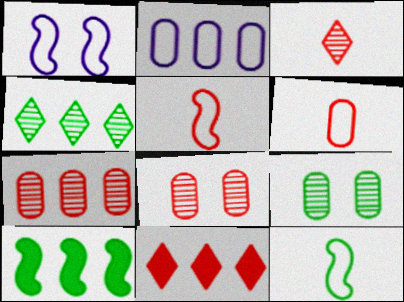[[5, 8, 11]]